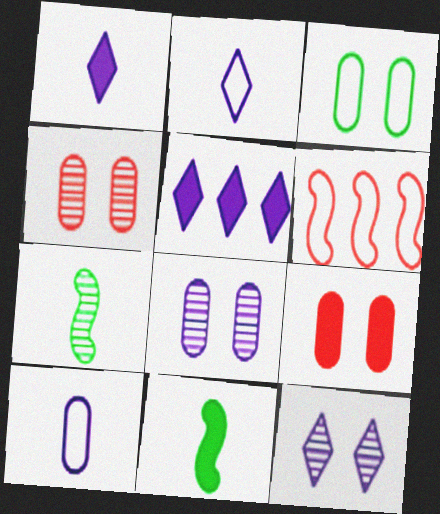[[2, 3, 6], 
[2, 5, 12], 
[3, 8, 9], 
[5, 9, 11]]